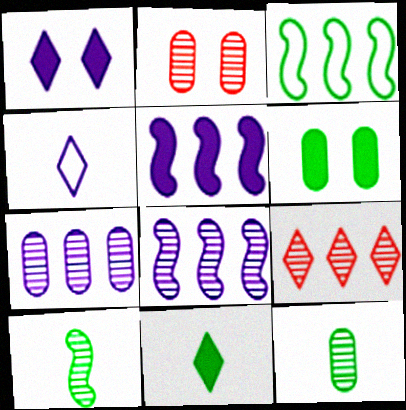[[2, 7, 12]]